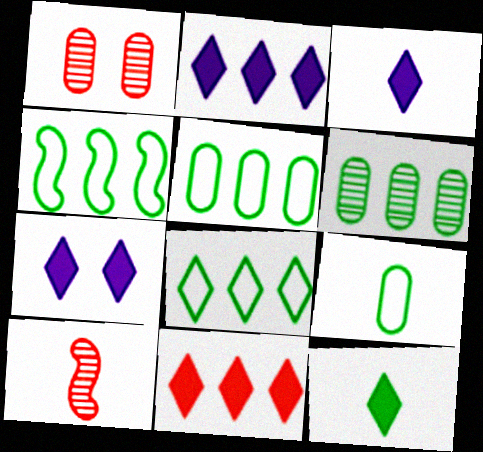[[1, 3, 4], 
[2, 3, 7], 
[3, 9, 10], 
[4, 5, 8], 
[5, 7, 10], 
[7, 11, 12]]